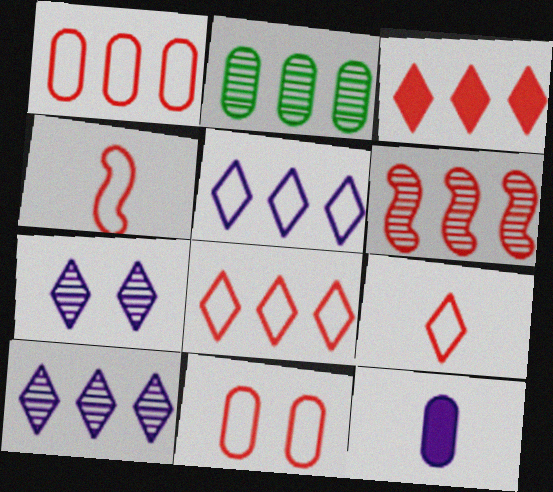[[1, 3, 6], 
[2, 6, 10], 
[2, 11, 12], 
[4, 8, 11]]